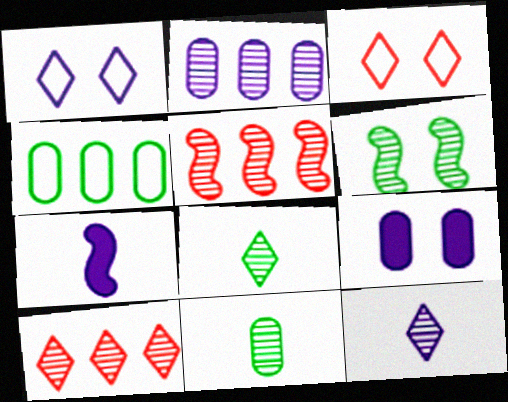[[1, 2, 7], 
[3, 6, 9]]